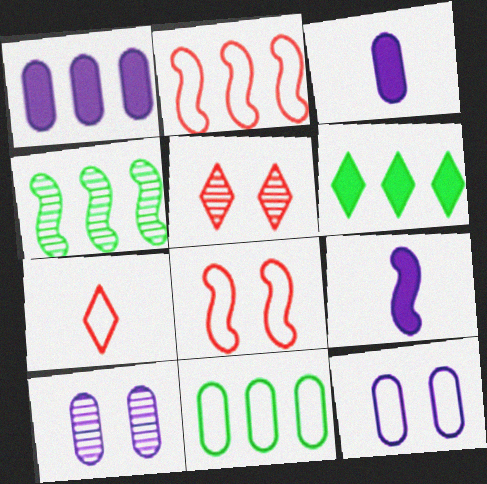[[4, 6, 11], 
[4, 8, 9], 
[5, 9, 11]]